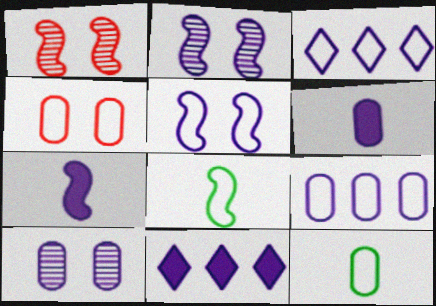[[1, 11, 12], 
[2, 3, 6], 
[3, 4, 8], 
[3, 7, 10], 
[4, 9, 12], 
[6, 9, 10]]